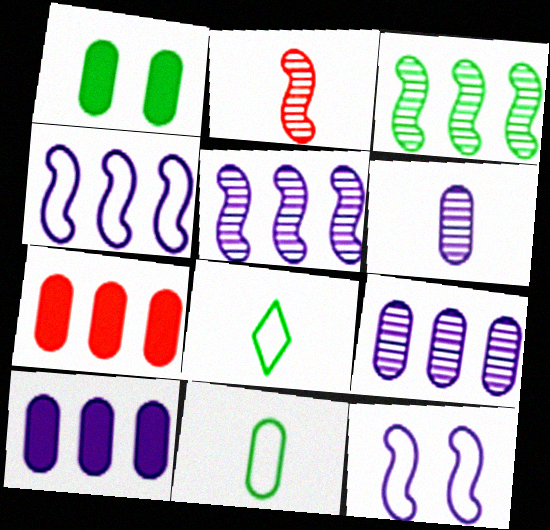[[1, 3, 8]]